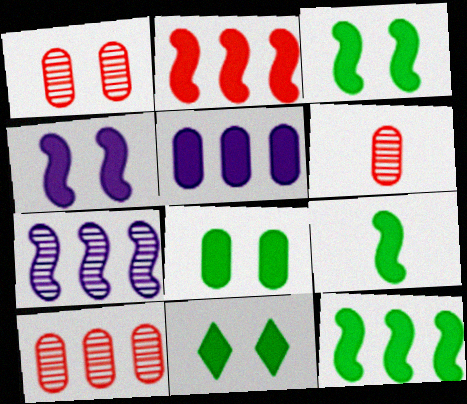[[1, 6, 10], 
[2, 4, 9], 
[3, 8, 11], 
[3, 9, 12]]